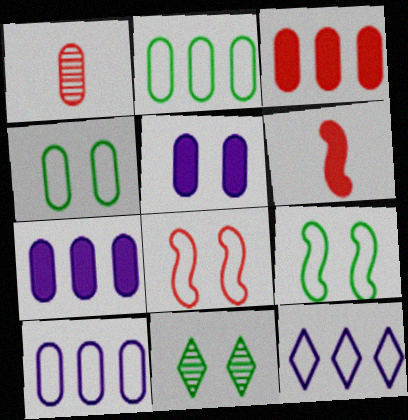[[1, 2, 5], 
[1, 4, 7], 
[5, 8, 11], 
[6, 10, 11]]